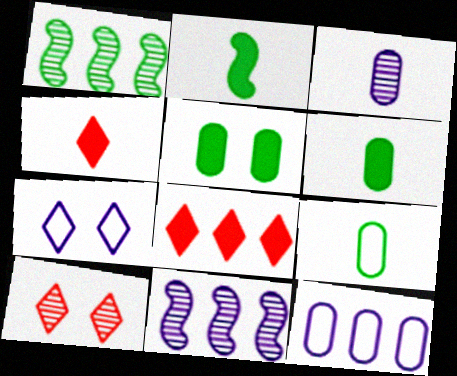[[1, 3, 10], 
[1, 8, 12], 
[2, 10, 12]]